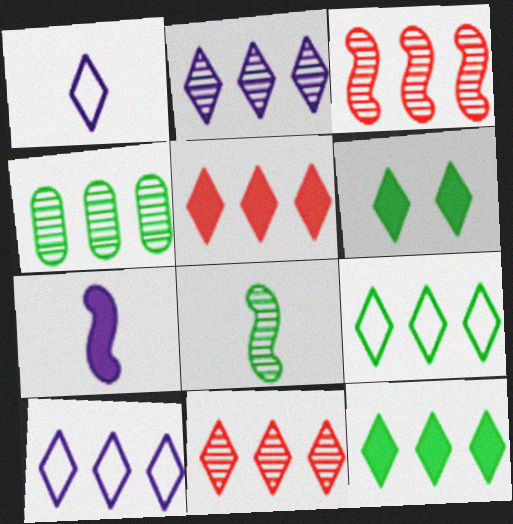[[1, 6, 11], 
[2, 3, 4], 
[2, 5, 9], 
[10, 11, 12]]